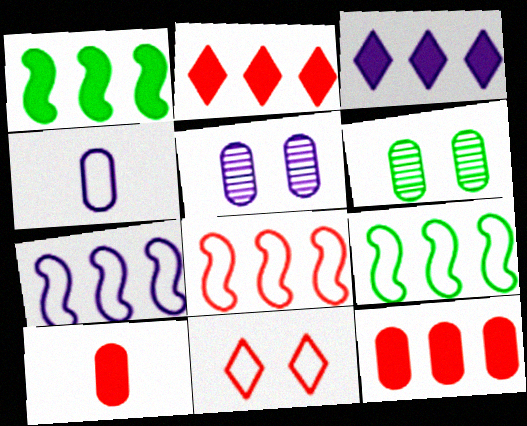[[1, 3, 12], 
[4, 6, 12], 
[4, 9, 11], 
[7, 8, 9]]